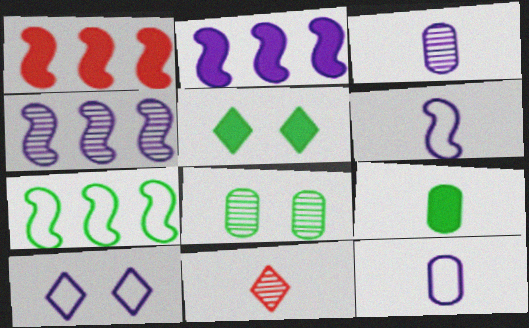[[1, 4, 7], 
[2, 3, 10], 
[4, 8, 11], 
[6, 9, 11]]